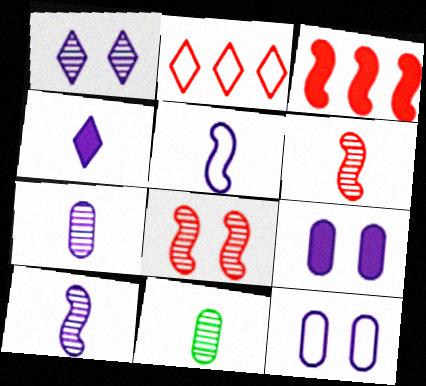[[4, 5, 7]]